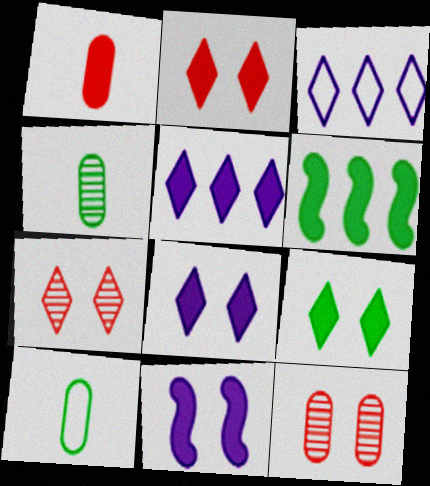[[1, 6, 8], 
[2, 8, 9]]